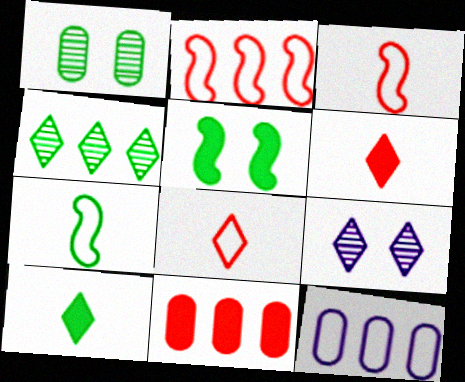[[7, 9, 11]]